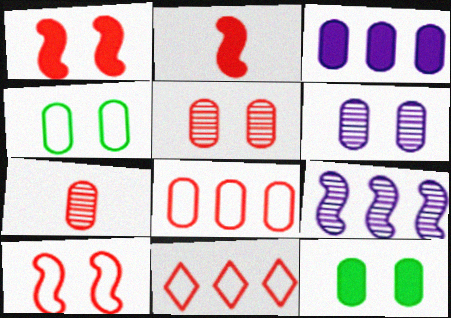[[1, 7, 11], 
[2, 5, 11], 
[3, 4, 7]]